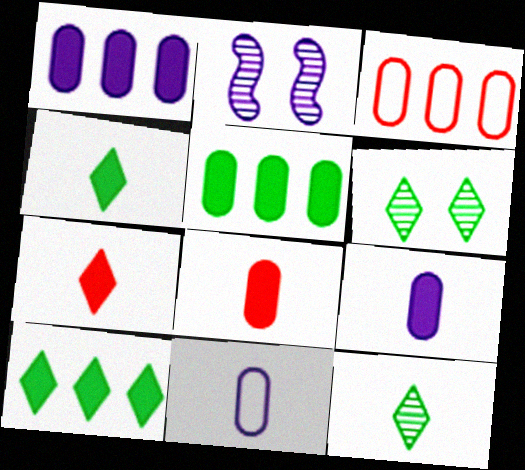[[2, 3, 4]]